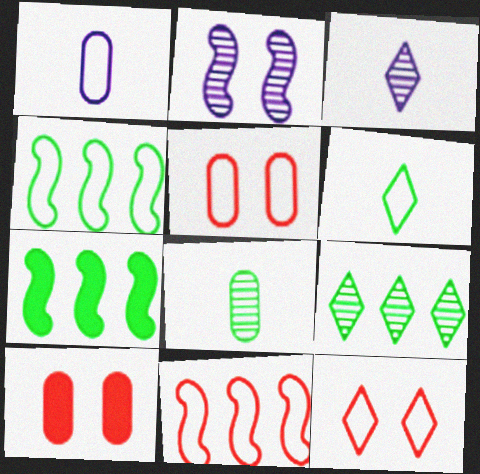[[1, 4, 12], 
[3, 4, 10], 
[3, 5, 7]]